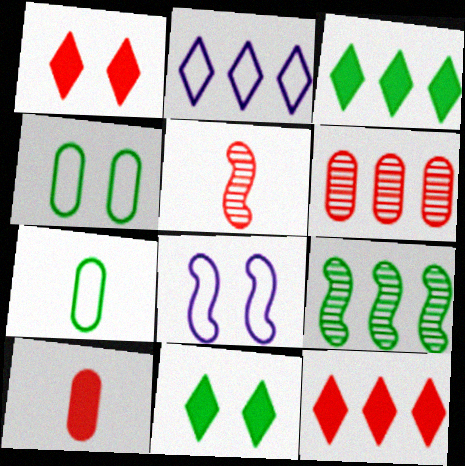[[7, 9, 11]]